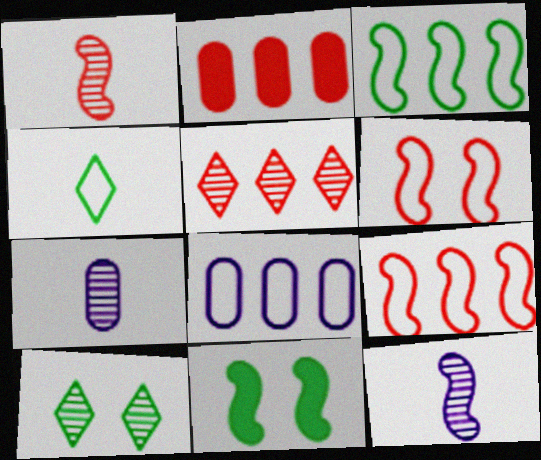[[2, 5, 9], 
[4, 6, 8], 
[9, 11, 12]]